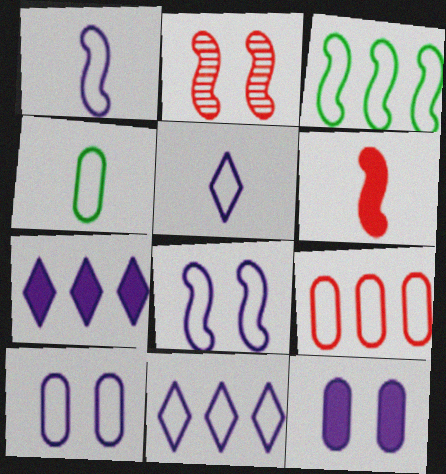[[1, 10, 11], 
[2, 4, 7], 
[3, 9, 11], 
[4, 9, 10]]